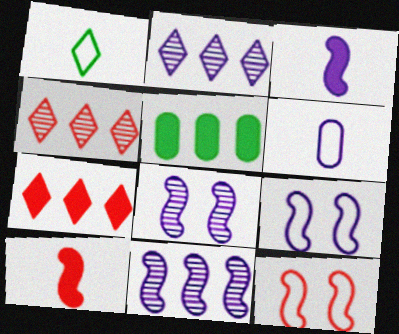[[3, 9, 11]]